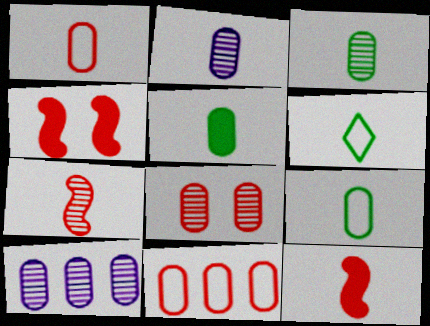[[1, 2, 5], 
[2, 6, 12], 
[3, 5, 9], 
[3, 8, 10], 
[4, 6, 10]]